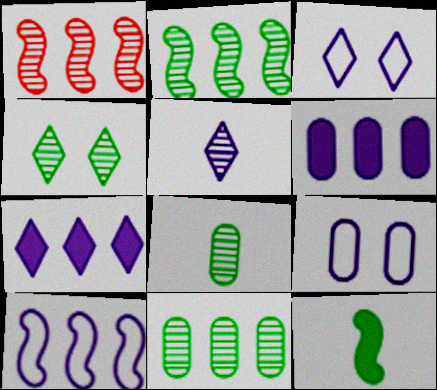[[2, 4, 8], 
[3, 5, 7]]